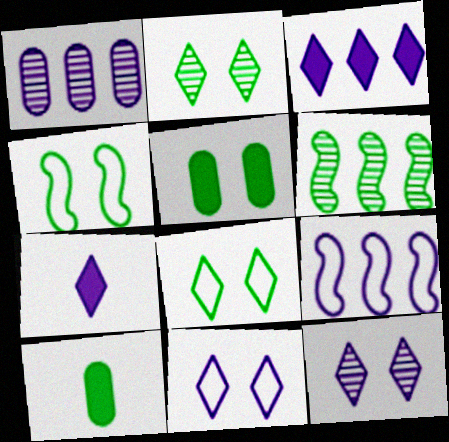[[1, 3, 9], 
[2, 4, 5], 
[6, 8, 10]]